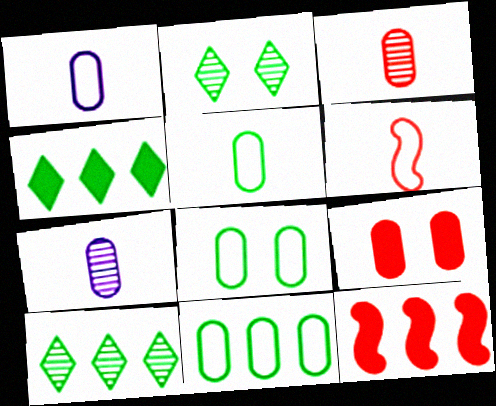[[1, 2, 12], 
[5, 8, 11], 
[7, 9, 11]]